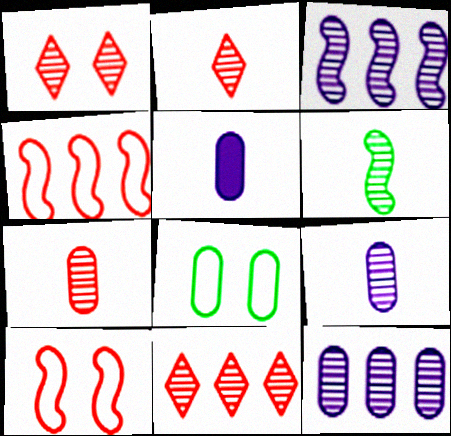[[1, 2, 11], 
[1, 6, 12], 
[2, 6, 9]]